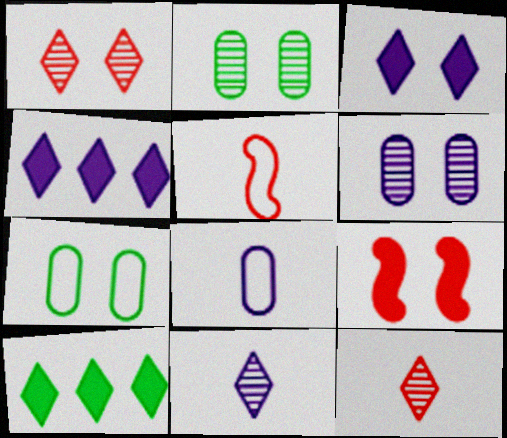[[2, 4, 5], 
[5, 6, 10]]